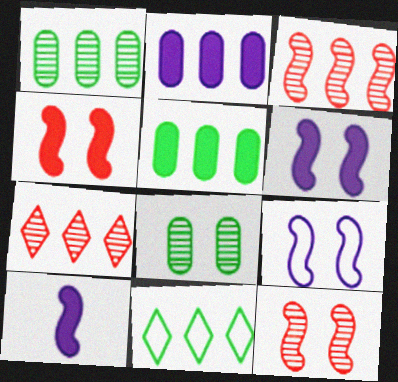[[2, 3, 11]]